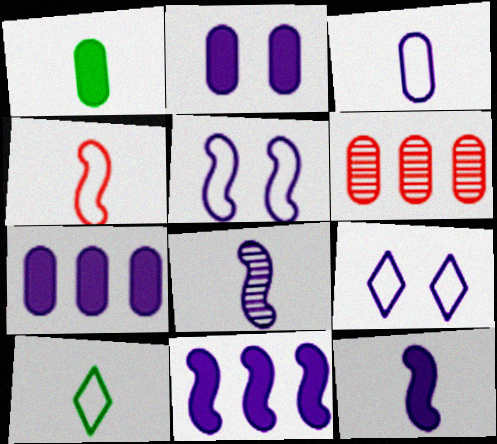[[3, 4, 10], 
[5, 8, 11], 
[7, 8, 9]]